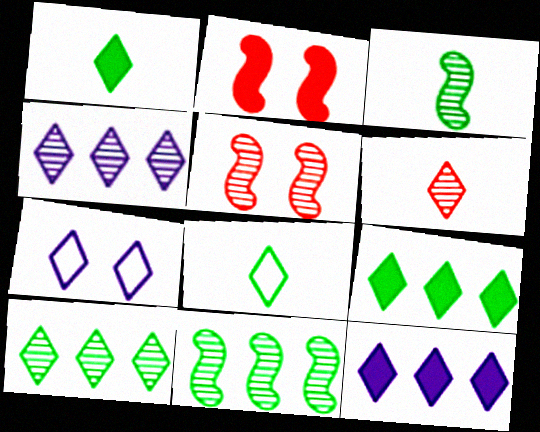[[6, 7, 9]]